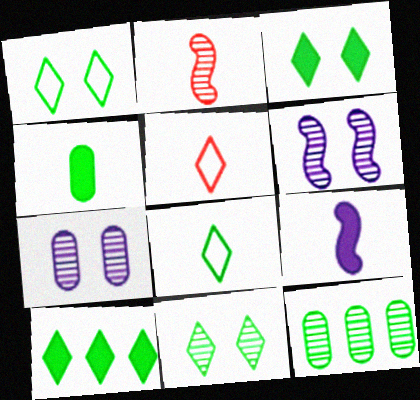[[1, 3, 11], 
[8, 10, 11]]